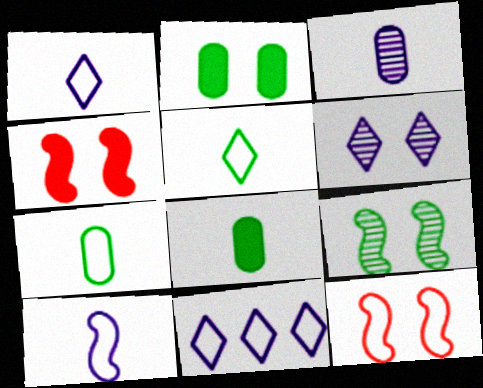[[2, 6, 12], 
[7, 11, 12]]